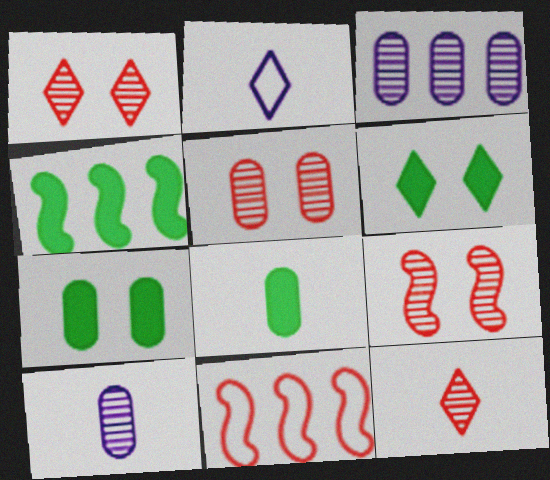[[1, 5, 9], 
[2, 4, 5], 
[4, 6, 8], 
[6, 10, 11]]